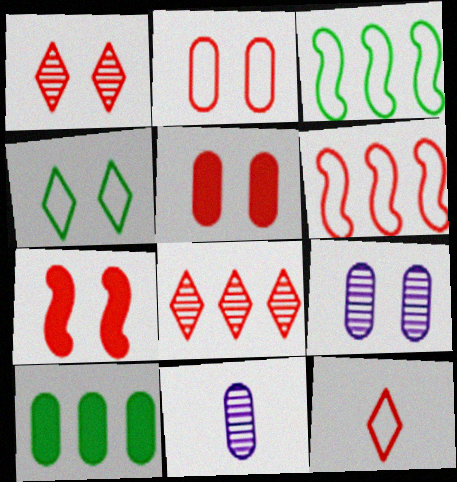[[1, 2, 7], 
[2, 6, 12], 
[2, 10, 11], 
[4, 7, 9]]